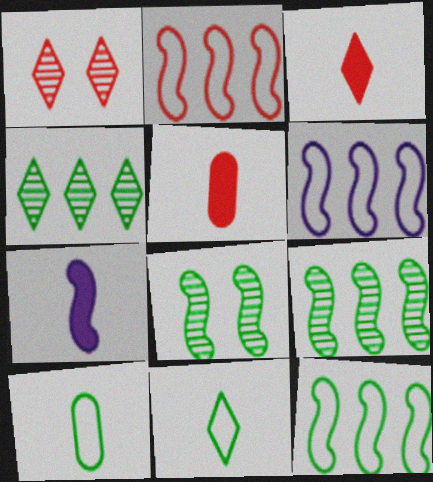[[1, 2, 5], 
[2, 6, 12], 
[2, 7, 8]]